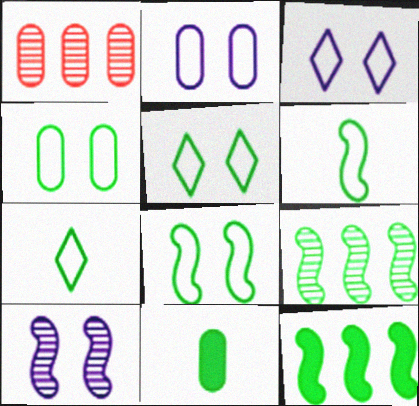[[1, 2, 11], 
[4, 5, 8], 
[5, 9, 11]]